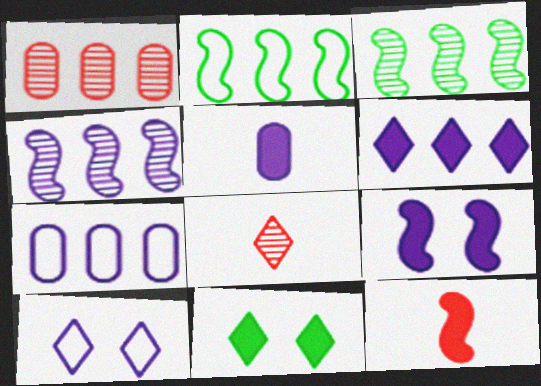[[1, 2, 6], 
[4, 5, 10], 
[4, 6, 7], 
[5, 6, 9]]